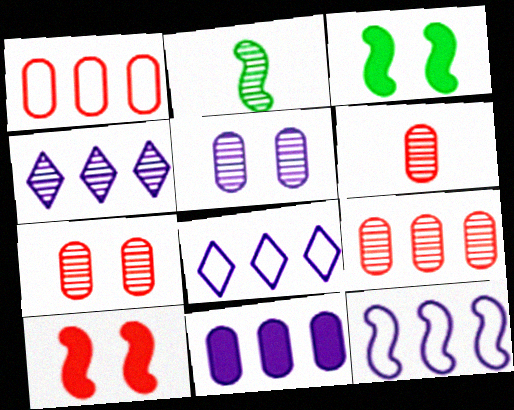[[2, 4, 7], 
[2, 10, 12], 
[3, 6, 8], 
[4, 11, 12], 
[6, 7, 9]]